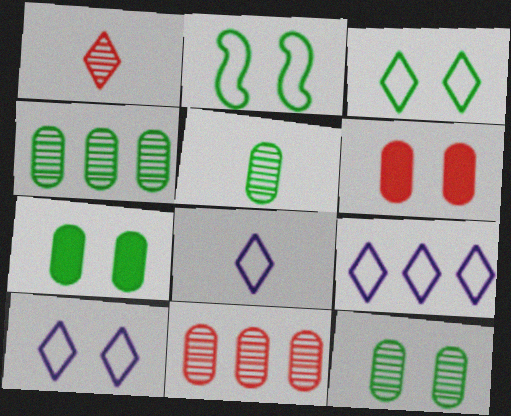[[4, 5, 12], 
[8, 9, 10]]